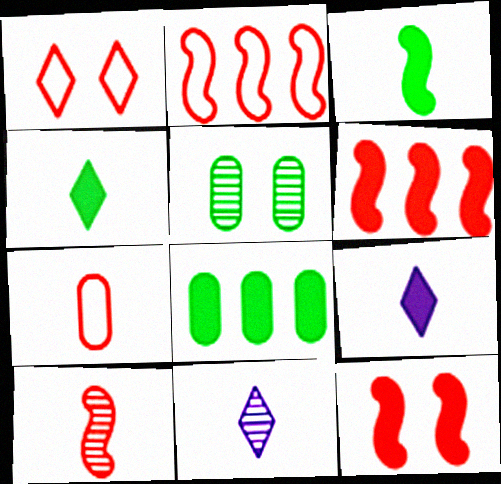[[1, 2, 7], 
[2, 5, 9], 
[2, 10, 12], 
[3, 7, 11], 
[8, 9, 12]]